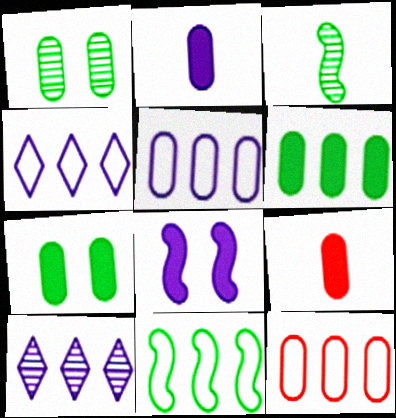[[1, 2, 12], 
[1, 5, 9], 
[4, 11, 12]]